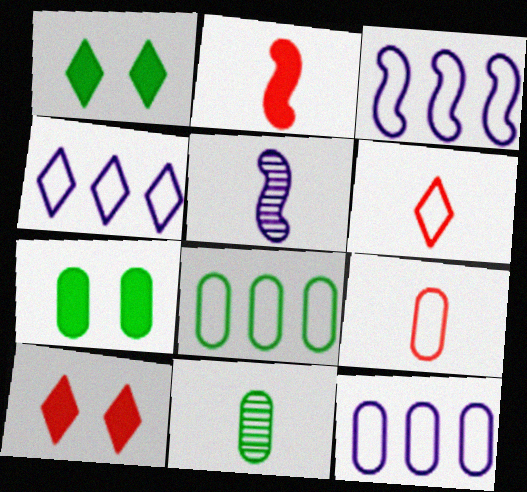[[3, 4, 12], 
[3, 10, 11], 
[5, 8, 10], 
[7, 8, 11]]